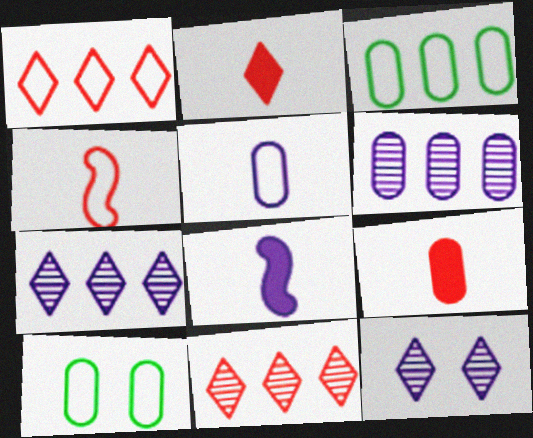[[6, 9, 10], 
[8, 10, 11]]